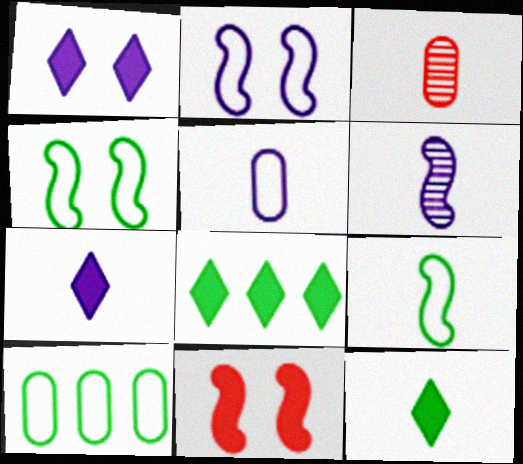[[2, 3, 8], 
[3, 7, 9], 
[5, 6, 7]]